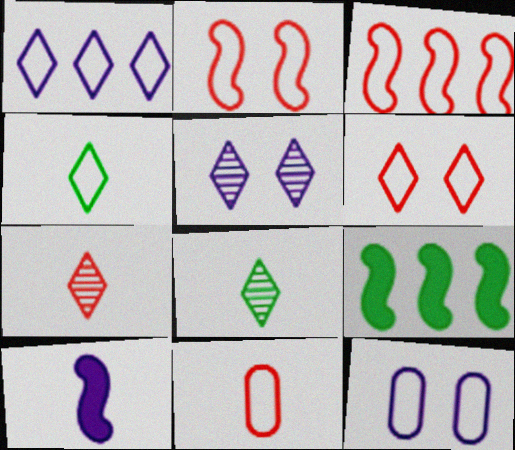[[1, 4, 6], 
[3, 4, 12], 
[3, 6, 11], 
[5, 9, 11], 
[7, 9, 12], 
[8, 10, 11]]